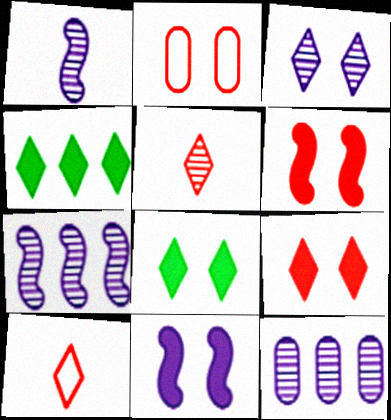[[1, 2, 4], 
[1, 3, 12], 
[3, 4, 10]]